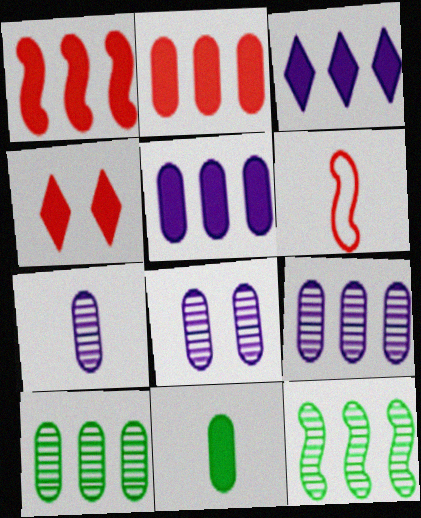[[7, 8, 9]]